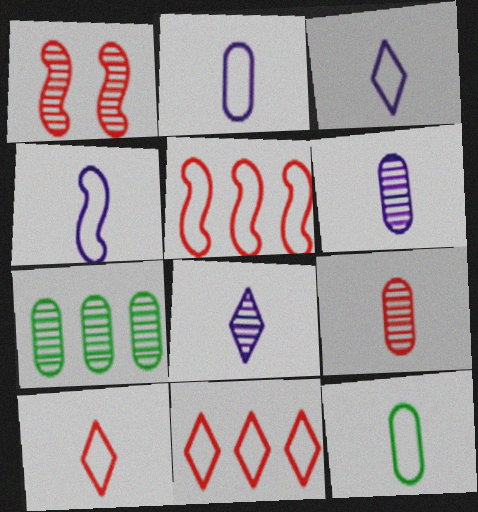[[1, 7, 8], 
[2, 3, 4], 
[4, 10, 12]]